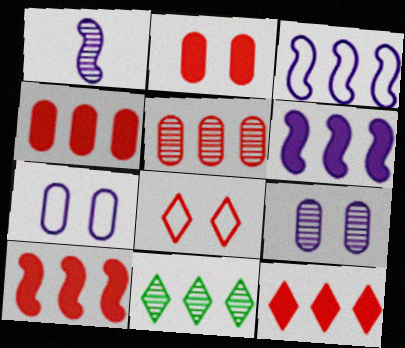[[3, 4, 11], 
[4, 10, 12]]